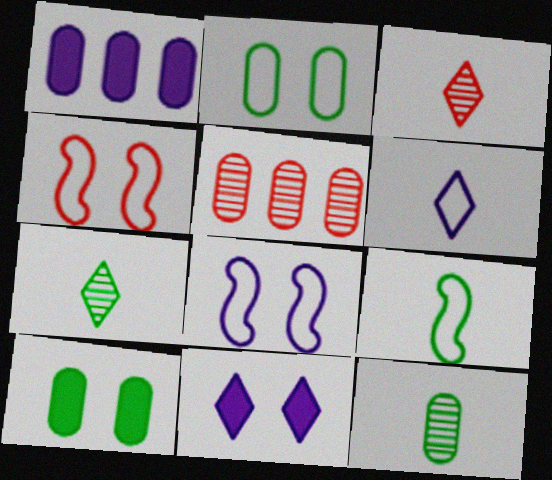[[1, 4, 7], 
[5, 9, 11]]